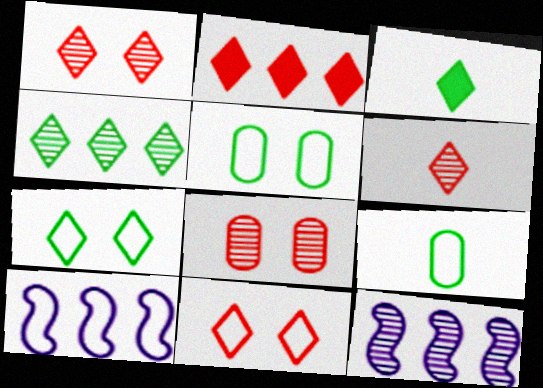[[2, 6, 11], 
[3, 4, 7], 
[3, 8, 10], 
[9, 10, 11]]